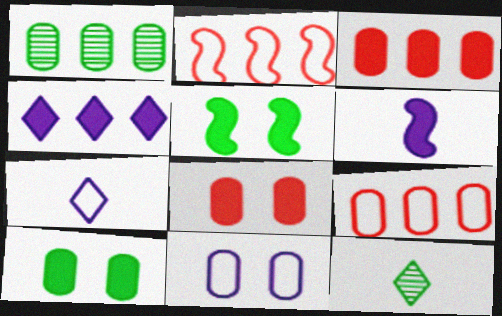[[1, 2, 4]]